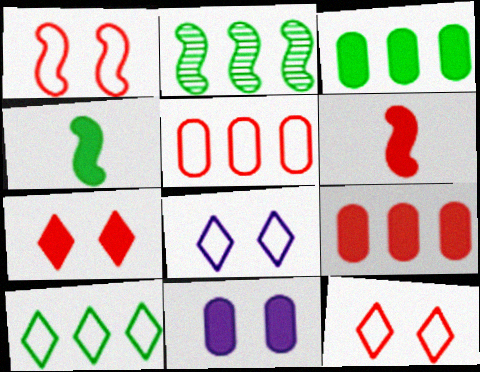[[2, 3, 10], 
[6, 7, 9]]